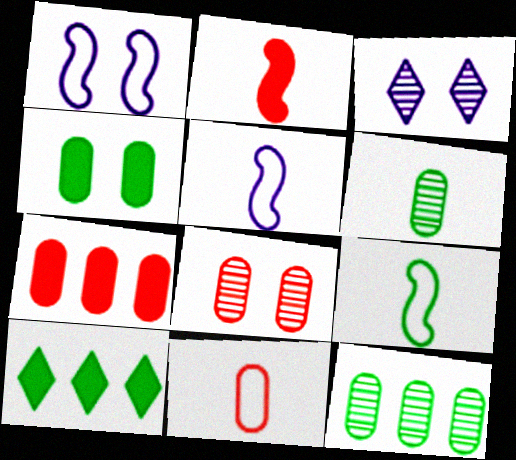[[3, 7, 9], 
[5, 8, 10], 
[7, 8, 11]]